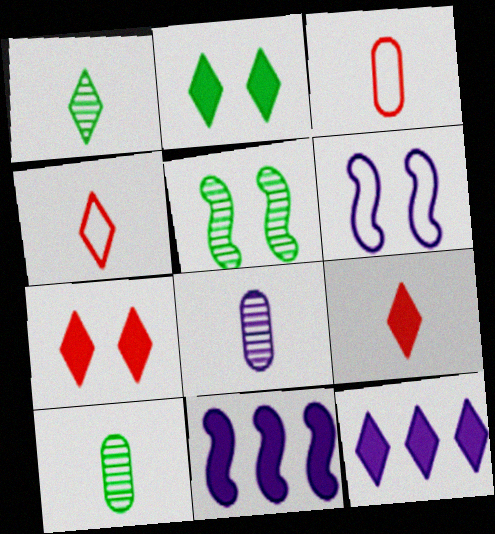[[2, 9, 12], 
[3, 5, 12], 
[6, 8, 12]]